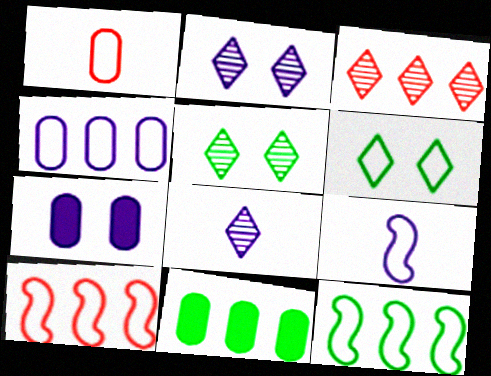[[3, 5, 8]]